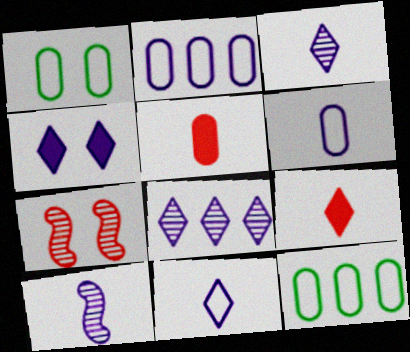[[1, 4, 7], 
[2, 4, 10], 
[4, 8, 11]]